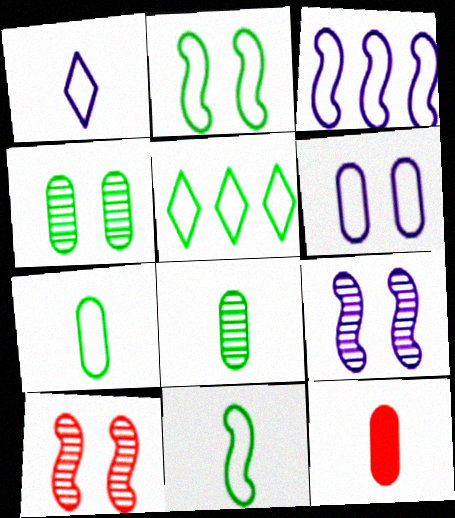[[1, 3, 6], 
[2, 5, 7], 
[5, 9, 12]]